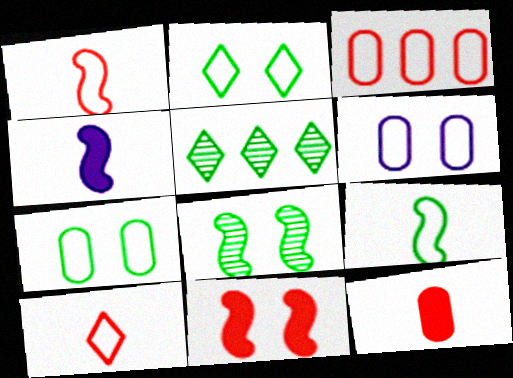[]